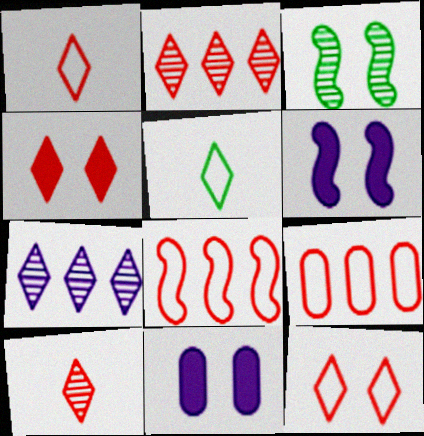[[1, 2, 4], 
[3, 11, 12], 
[4, 5, 7]]